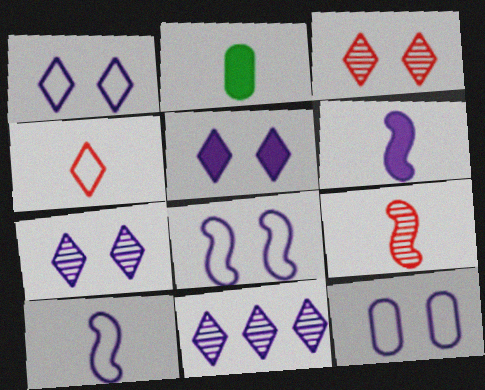[[1, 5, 7], 
[1, 8, 12], 
[6, 11, 12]]